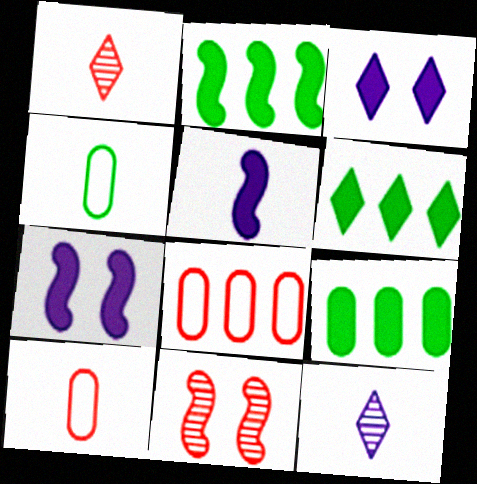[[1, 4, 5], 
[2, 6, 9]]